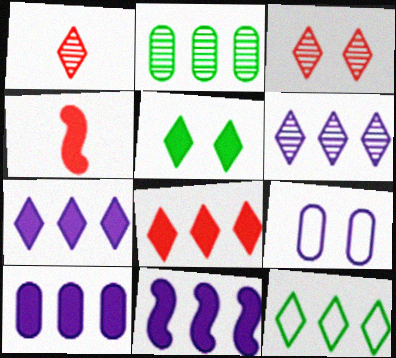[[4, 5, 10], 
[6, 8, 12], 
[7, 10, 11]]